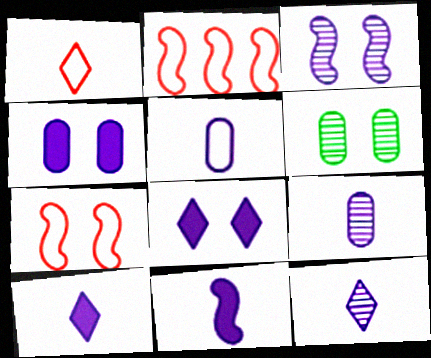[[2, 6, 10], 
[5, 11, 12], 
[6, 7, 8]]